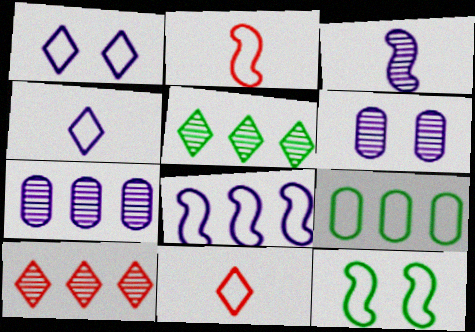[[1, 2, 9], 
[2, 8, 12]]